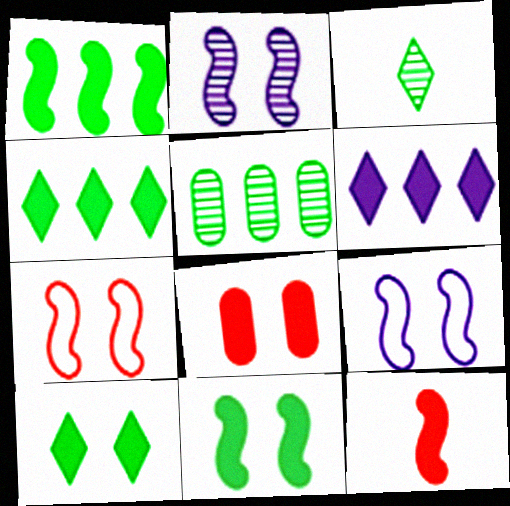[[2, 7, 11]]